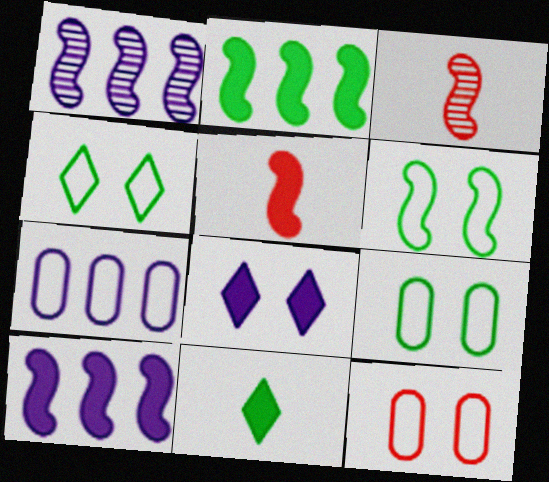[[1, 5, 6], 
[1, 11, 12], 
[3, 6, 10], 
[4, 6, 9]]